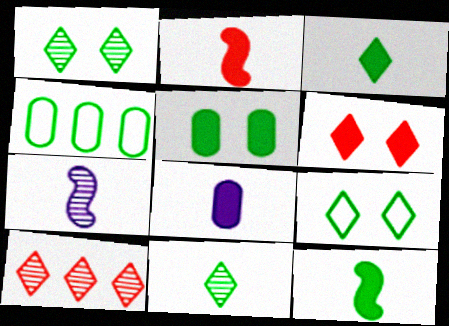[[1, 4, 12], 
[2, 3, 8], 
[4, 6, 7]]